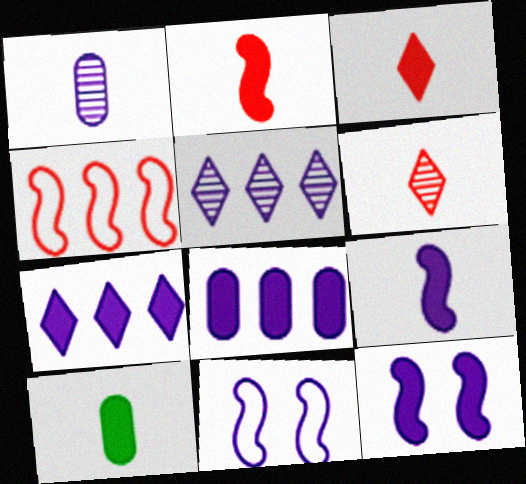[[1, 7, 11], 
[3, 9, 10]]